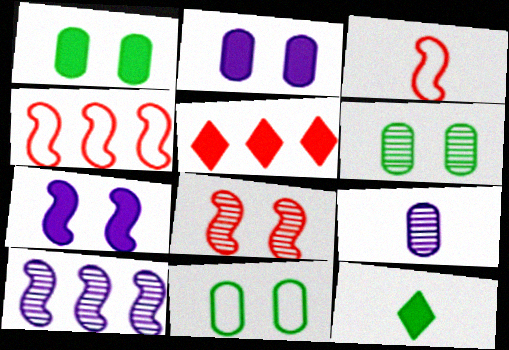[[1, 6, 11], 
[3, 9, 12]]